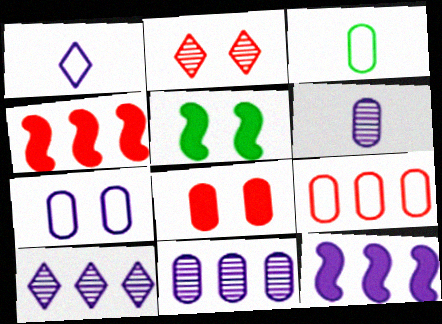[[2, 3, 12], 
[2, 5, 7], 
[3, 7, 9], 
[3, 8, 11]]